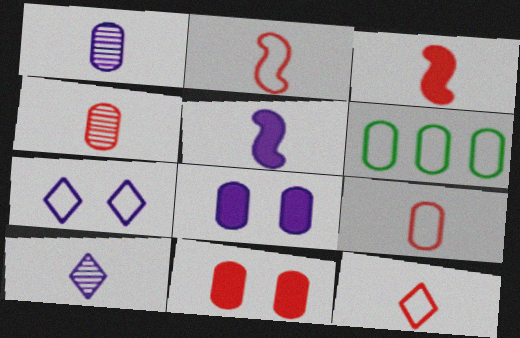[[1, 6, 11], 
[2, 6, 7], 
[2, 9, 12], 
[3, 4, 12], 
[4, 6, 8]]